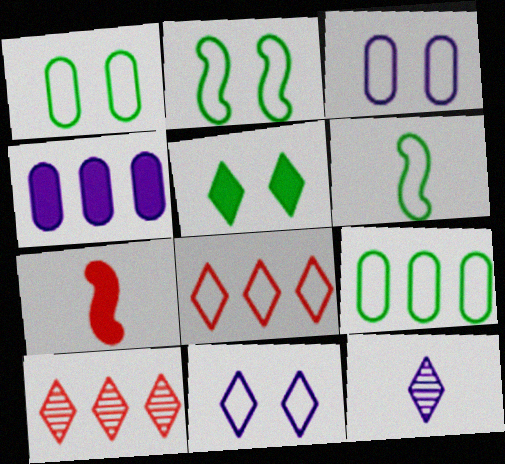[[3, 6, 8], 
[4, 5, 7], 
[5, 8, 12]]